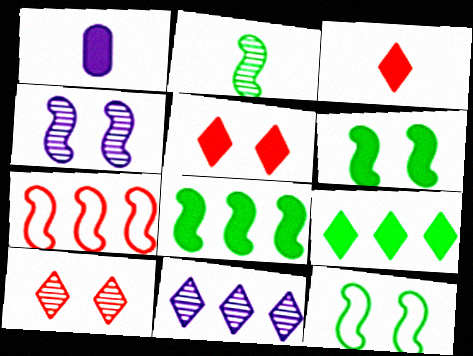[[1, 5, 8], 
[2, 8, 12]]